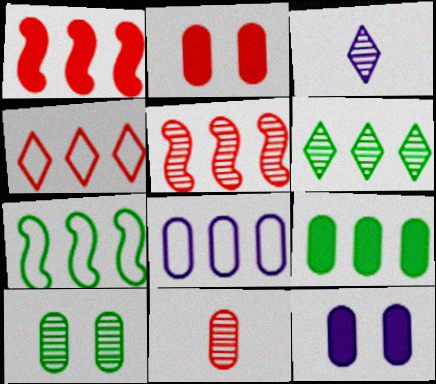[[1, 6, 8], 
[2, 3, 7], 
[3, 5, 10], 
[4, 7, 8], 
[6, 7, 9]]